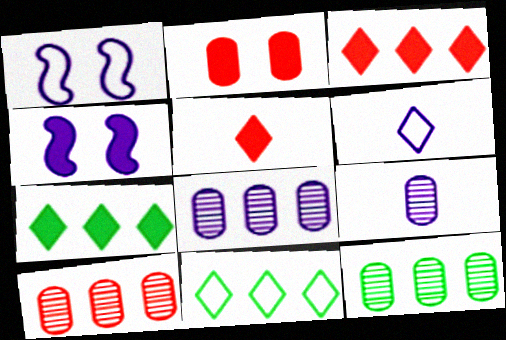[[1, 5, 12], 
[4, 6, 8], 
[8, 10, 12]]